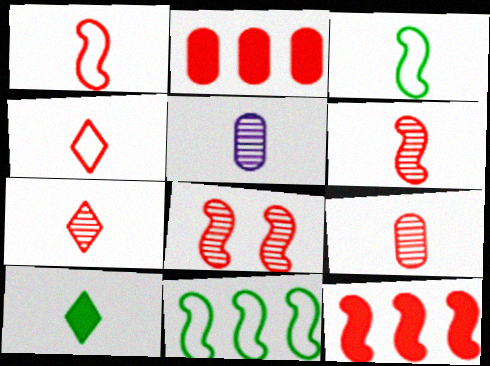[[1, 5, 10], 
[1, 8, 12], 
[2, 4, 8], 
[6, 7, 9]]